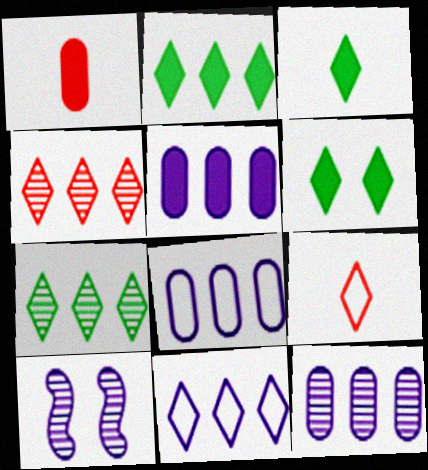[[2, 3, 6], 
[2, 4, 11], 
[5, 8, 12]]